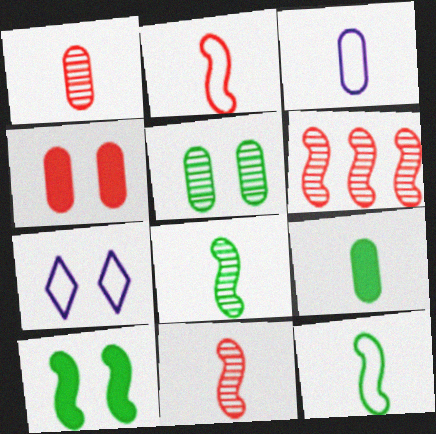[[1, 3, 9], 
[6, 7, 9]]